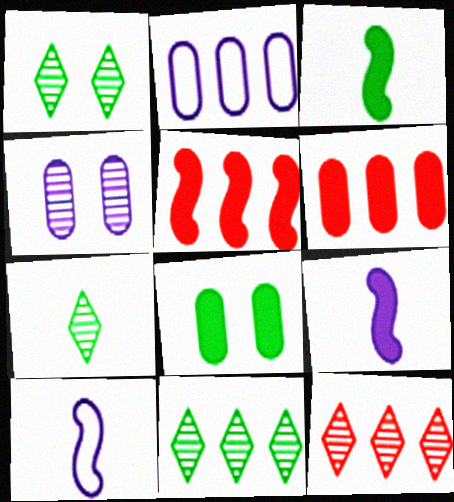[[1, 6, 10], 
[1, 7, 11], 
[2, 5, 11], 
[8, 10, 12]]